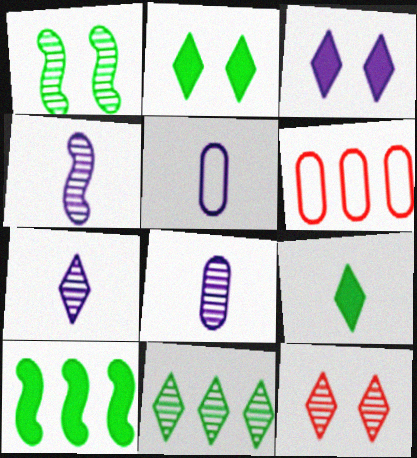[[2, 4, 6], 
[4, 7, 8], 
[5, 10, 12], 
[7, 11, 12]]